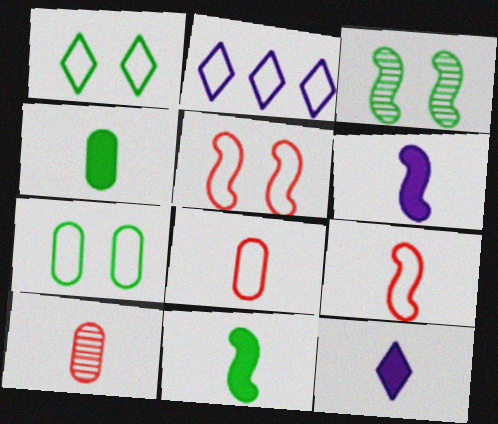[[2, 7, 9]]